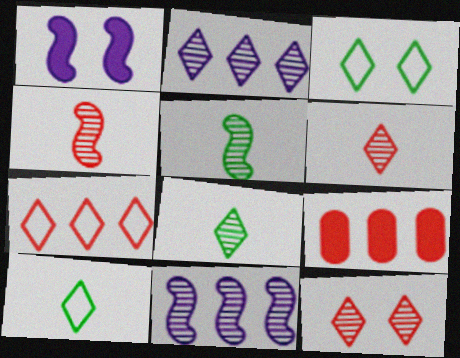[[2, 8, 12]]